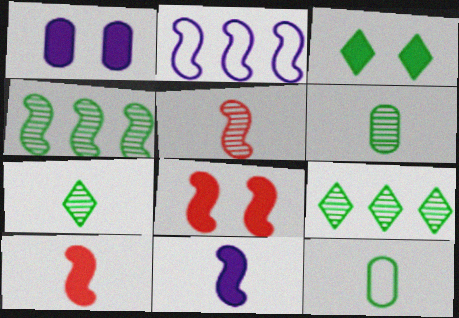[[1, 3, 8], 
[3, 4, 12]]